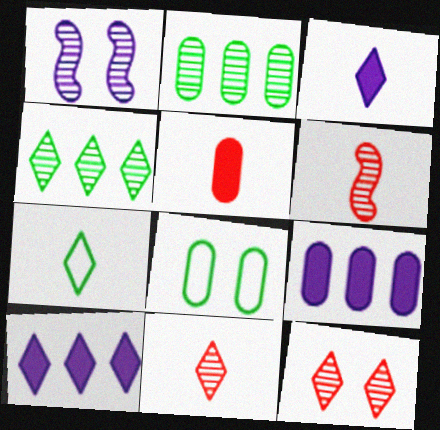[[1, 2, 11], 
[3, 7, 11], 
[6, 8, 10], 
[7, 10, 12]]